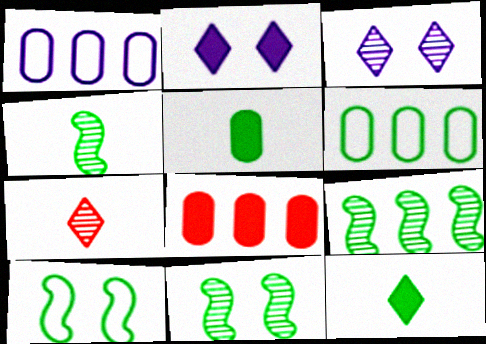[[4, 9, 11], 
[6, 11, 12]]